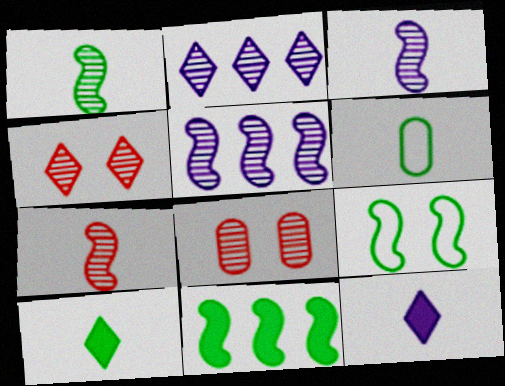[[1, 2, 8], 
[1, 3, 7], 
[1, 6, 10], 
[1, 9, 11], 
[6, 7, 12]]